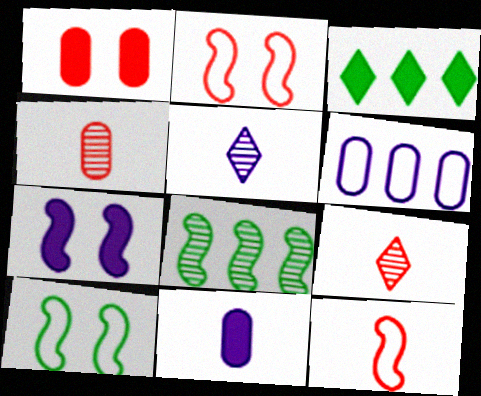[[5, 6, 7], 
[7, 8, 12]]